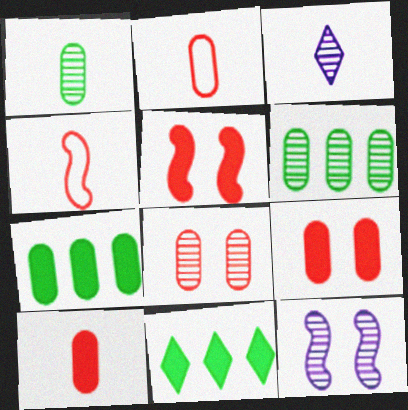[[2, 11, 12]]